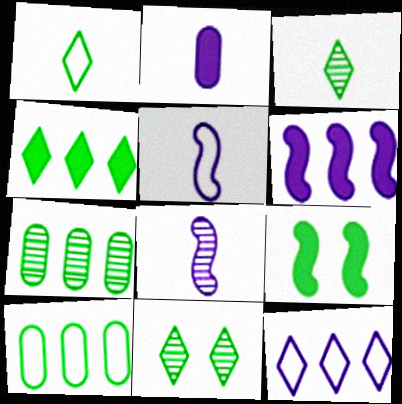[[1, 4, 11], 
[1, 7, 9], 
[3, 9, 10]]